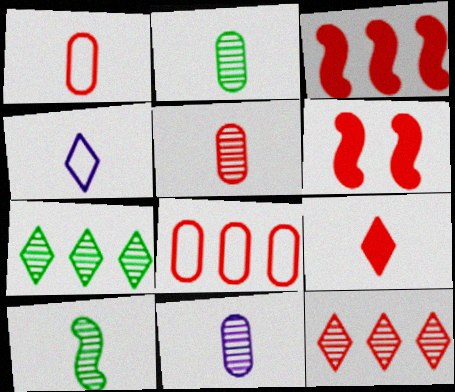[[1, 6, 12], 
[2, 5, 11], 
[3, 8, 12]]